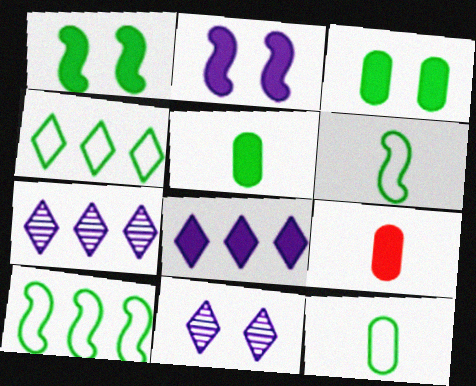[[1, 8, 9], 
[9, 10, 11]]